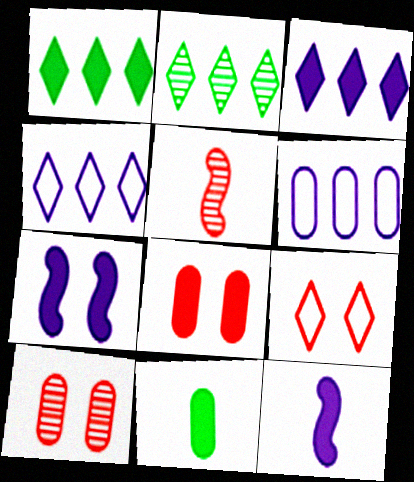[[1, 8, 12], 
[6, 10, 11]]